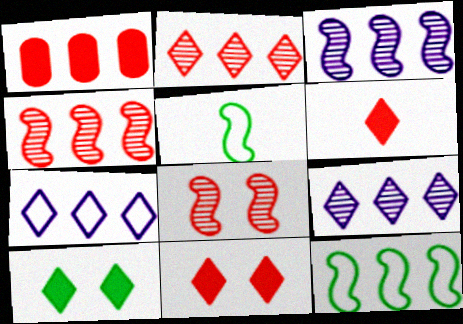[[1, 9, 12]]